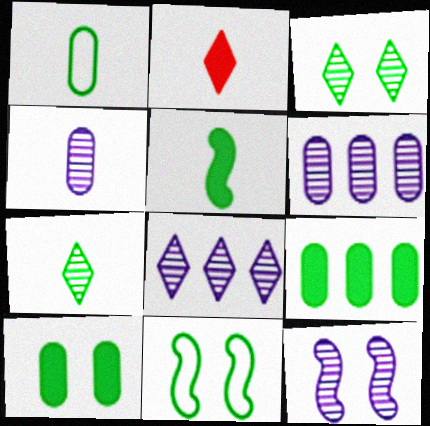[[1, 5, 7], 
[2, 6, 11], 
[3, 10, 11], 
[4, 8, 12], 
[7, 9, 11]]